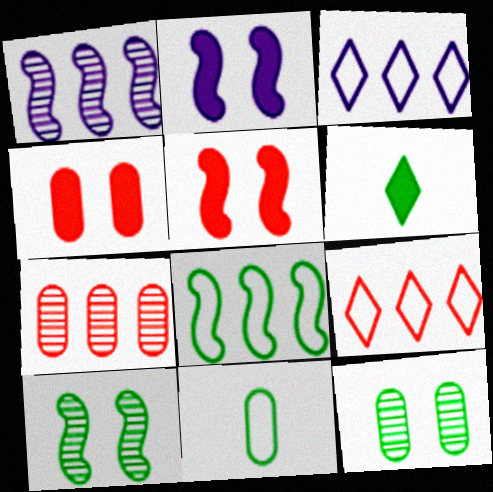[[6, 8, 12]]